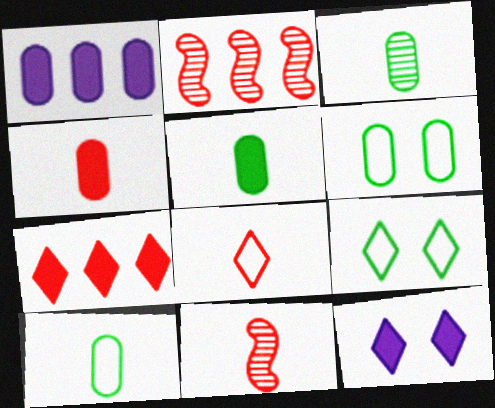[[1, 9, 11], 
[2, 10, 12], 
[3, 5, 10], 
[4, 8, 11]]